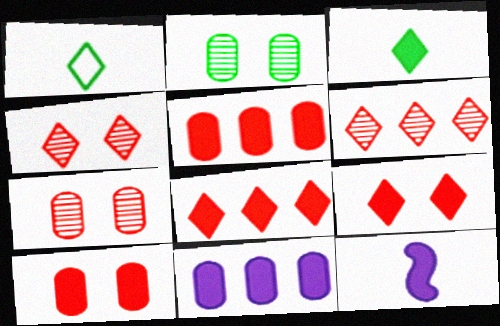[]